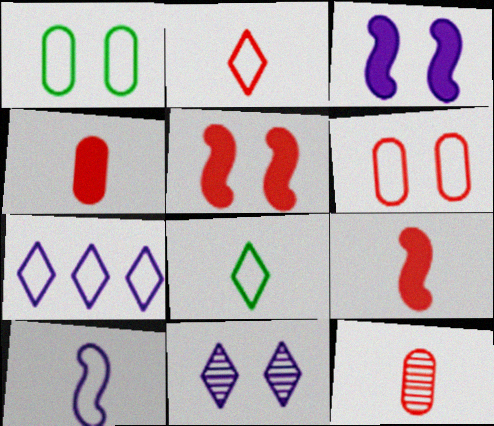[[1, 5, 11], 
[2, 9, 12]]